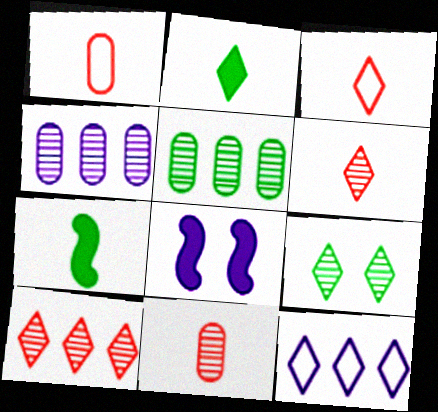[[3, 5, 8]]